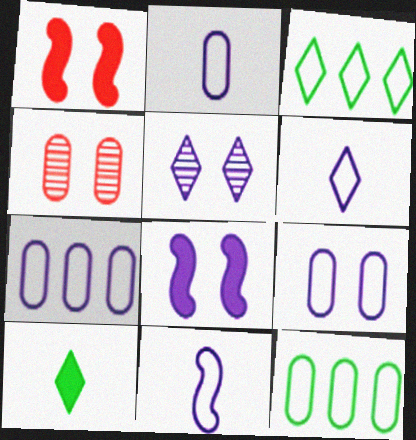[[2, 6, 11], 
[2, 7, 9], 
[5, 8, 9]]